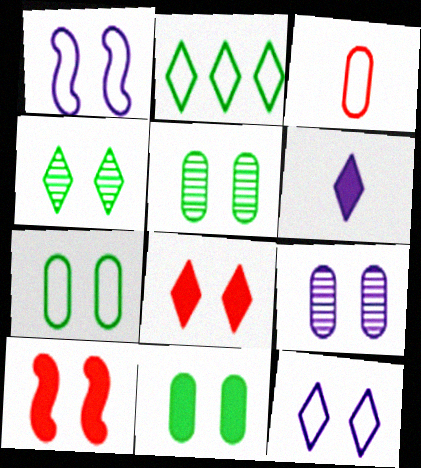[[1, 2, 3], 
[1, 5, 8], 
[4, 8, 12], 
[5, 7, 11], 
[5, 10, 12]]